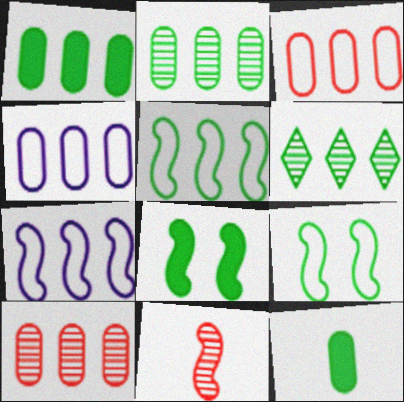[[1, 4, 10], 
[1, 5, 6], 
[6, 9, 12], 
[7, 8, 11]]